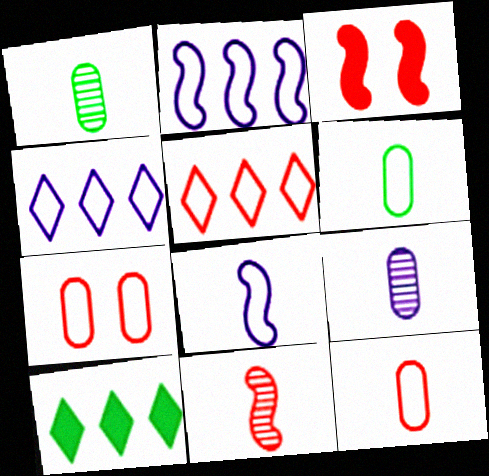[[1, 3, 4]]